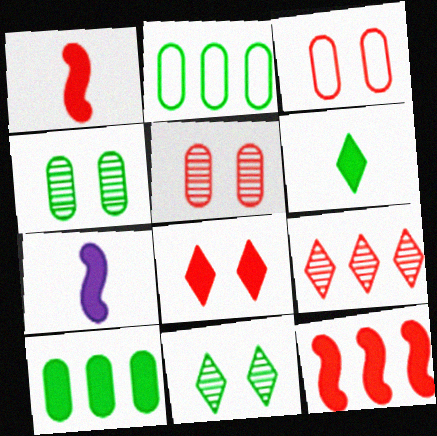[[1, 3, 9], 
[7, 8, 10]]